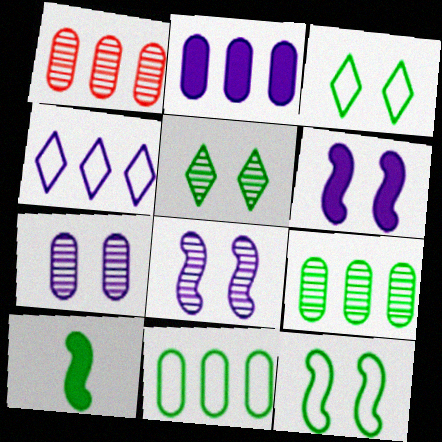[[1, 2, 11], 
[3, 9, 10], 
[5, 10, 11]]